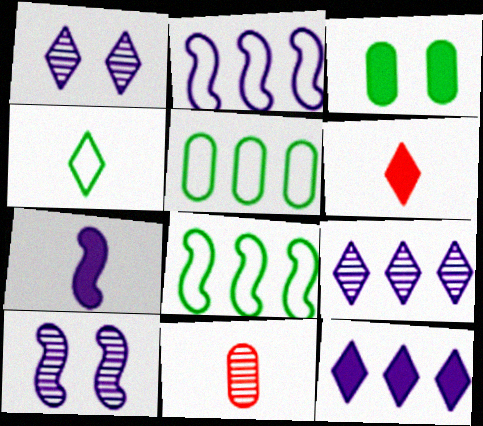[[2, 7, 10], 
[4, 7, 11], 
[5, 6, 10]]